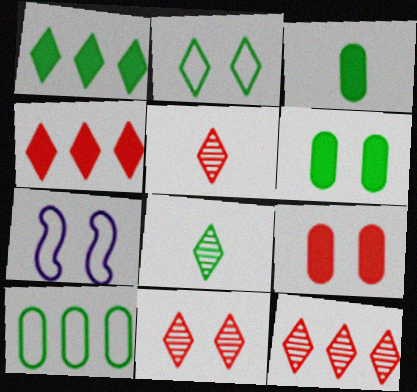[[1, 2, 8], 
[3, 7, 12], 
[5, 11, 12], 
[6, 7, 11]]